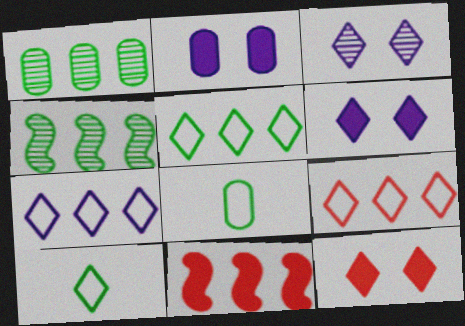[[1, 7, 11], 
[3, 8, 11], 
[5, 7, 9]]